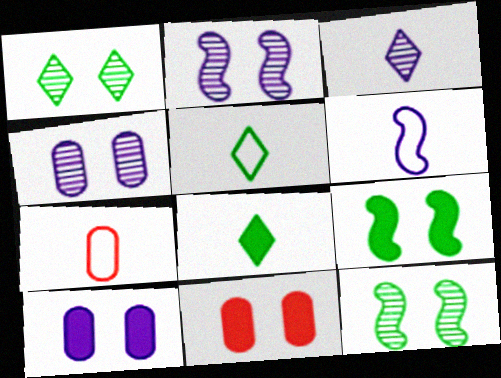[[5, 6, 7]]